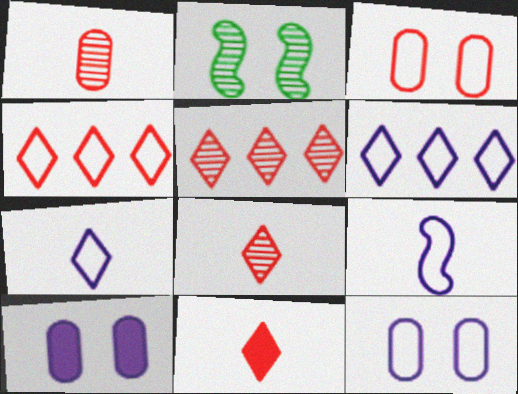[[6, 9, 12]]